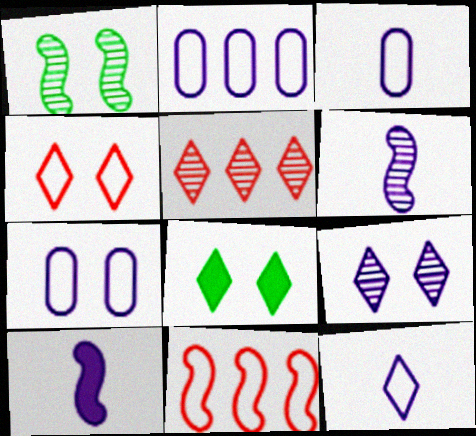[[1, 10, 11], 
[2, 3, 7], 
[2, 9, 10], 
[4, 8, 9], 
[5, 8, 12]]